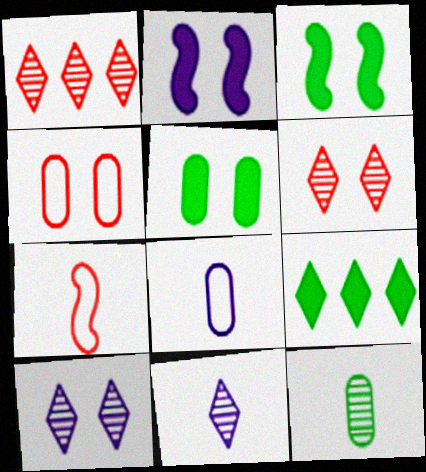[[1, 3, 8], 
[3, 4, 10]]